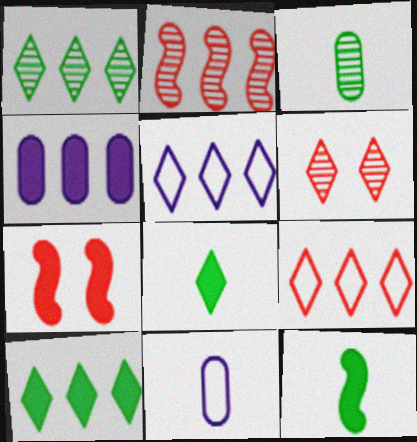[[1, 7, 11], 
[3, 5, 7], 
[4, 7, 8], 
[5, 6, 8]]